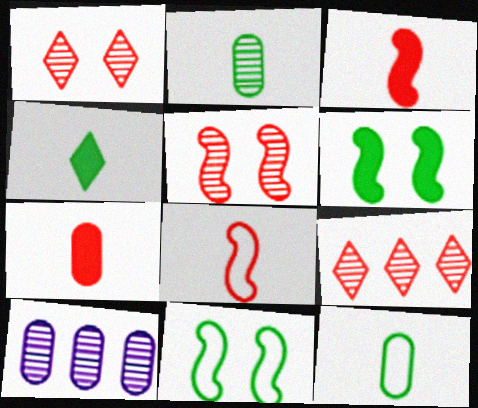[]